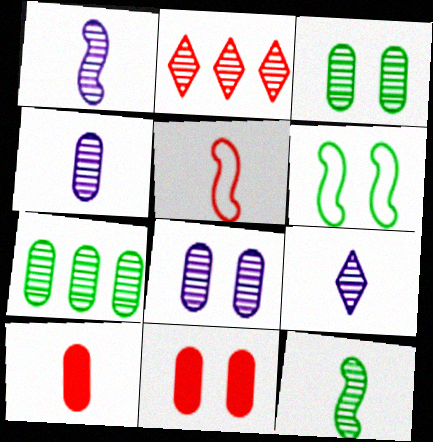[[1, 2, 3], 
[1, 4, 9], 
[2, 5, 11], 
[2, 8, 12]]